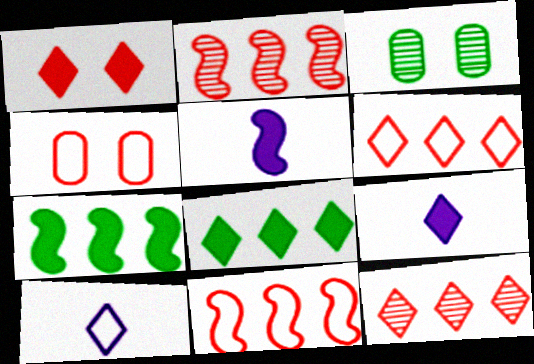[[1, 8, 9], 
[3, 5, 6], 
[3, 9, 11]]